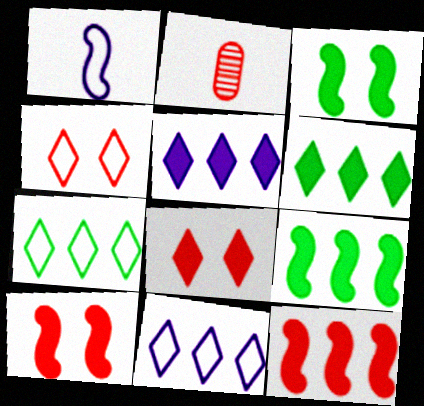[[2, 3, 11], 
[2, 4, 12]]